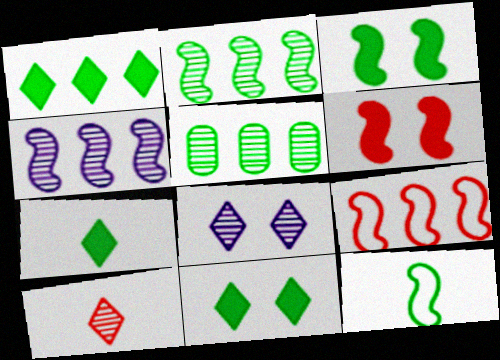[[1, 7, 11], 
[2, 3, 12], 
[4, 6, 12], 
[5, 11, 12]]